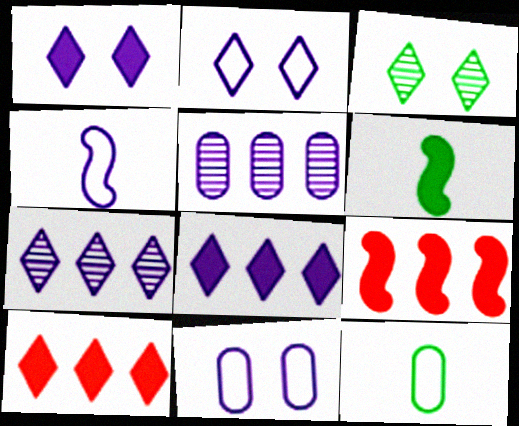[[1, 4, 5]]